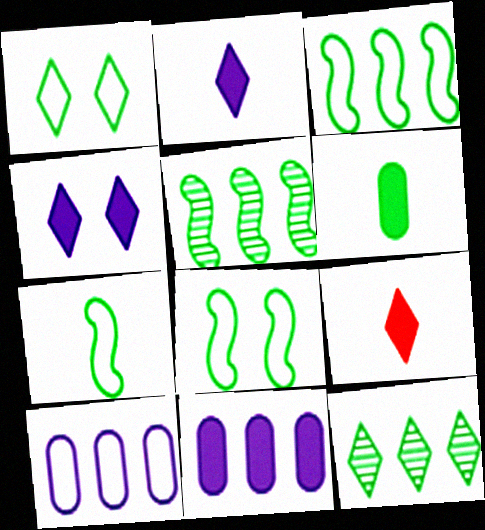[[1, 5, 6], 
[3, 7, 8], 
[6, 8, 12]]